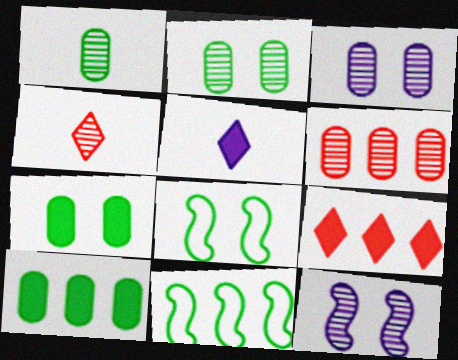[[1, 3, 6], 
[5, 6, 8]]